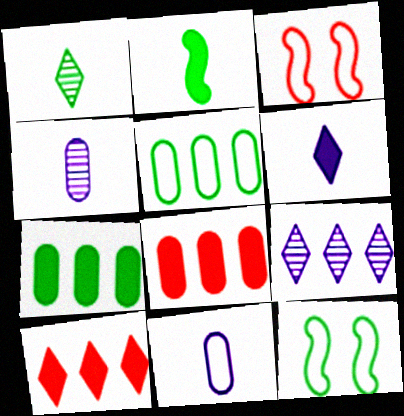[[1, 7, 12], 
[4, 10, 12]]